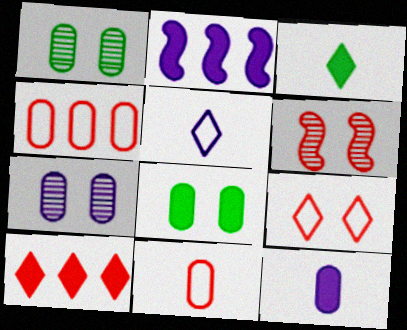[[1, 4, 12], 
[2, 5, 7], 
[6, 10, 11]]